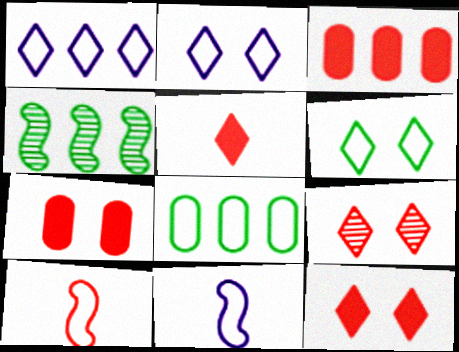[[1, 3, 4], 
[2, 8, 10], 
[3, 9, 10]]